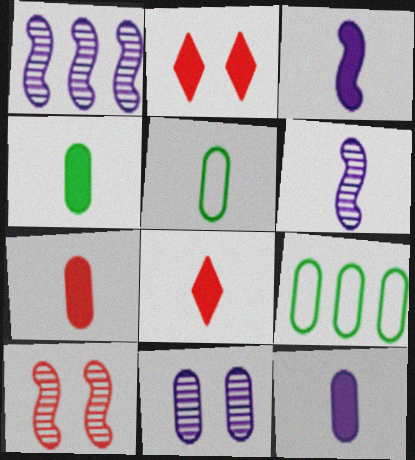[[1, 2, 5], 
[2, 6, 9], 
[3, 4, 8], 
[4, 7, 12], 
[5, 6, 8], 
[7, 9, 11]]